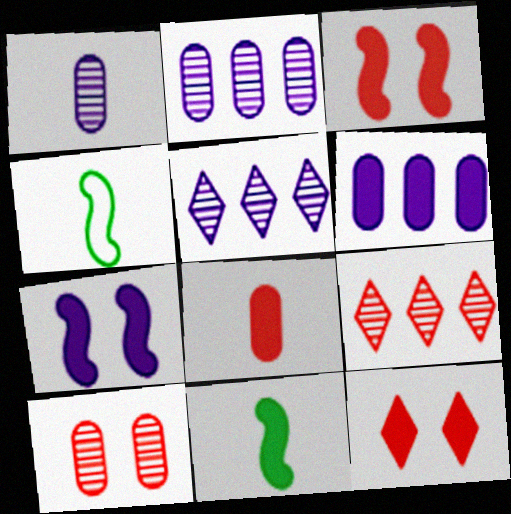[[2, 4, 12], 
[6, 11, 12]]